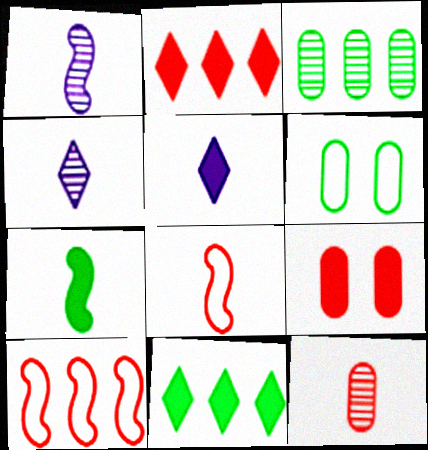[[1, 2, 6], 
[1, 7, 8]]